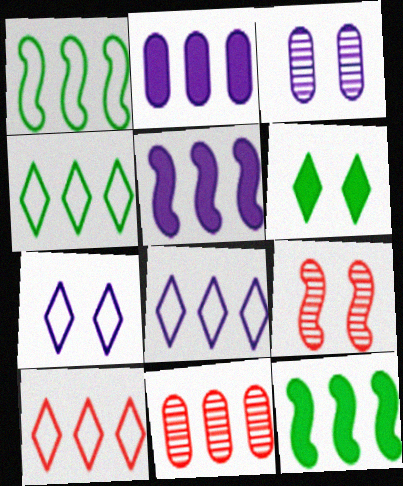[[4, 5, 11], 
[4, 8, 10], 
[8, 11, 12]]